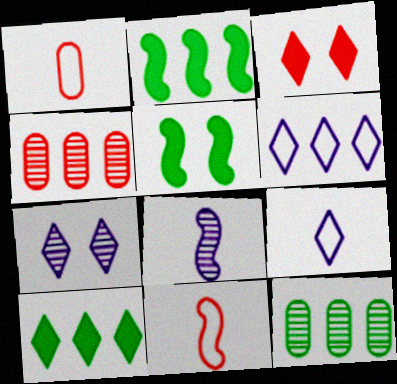[[1, 2, 7], 
[2, 4, 6], 
[3, 4, 11], 
[4, 5, 9]]